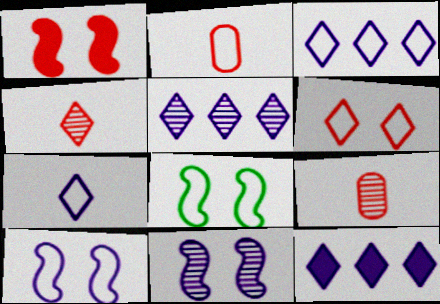[[1, 8, 11], 
[2, 3, 8], 
[3, 5, 12], 
[8, 9, 12]]